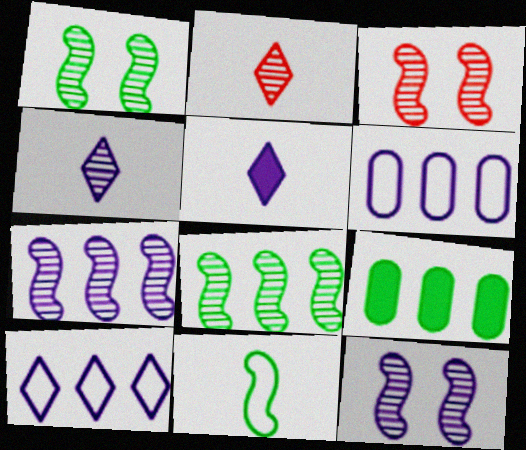[[1, 3, 12], 
[5, 6, 12]]